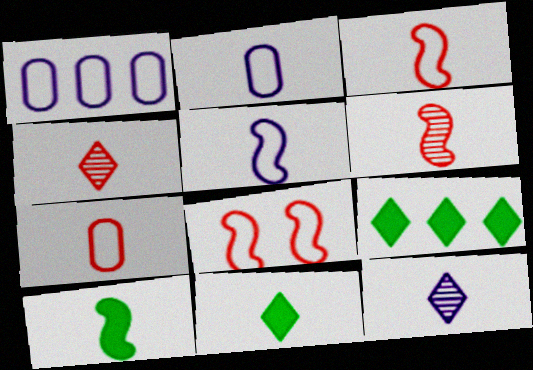[[2, 4, 10], 
[2, 6, 11], 
[5, 6, 10], 
[7, 10, 12]]